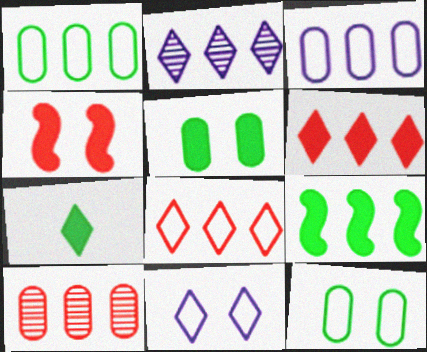[[5, 7, 9]]